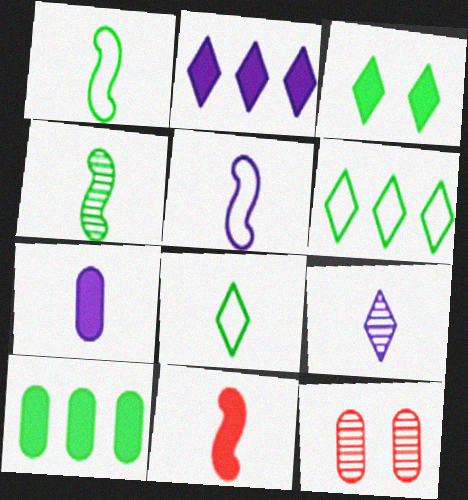[[1, 2, 12], 
[4, 5, 11], 
[5, 7, 9]]